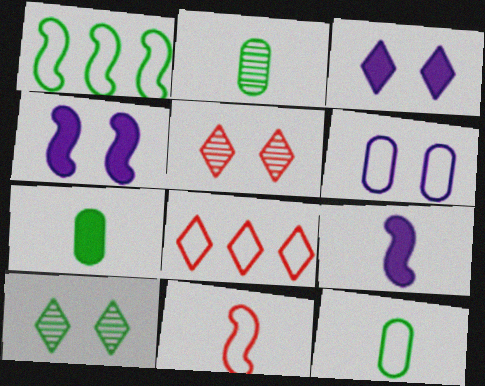[[1, 7, 10], 
[2, 4, 8], 
[2, 7, 12]]